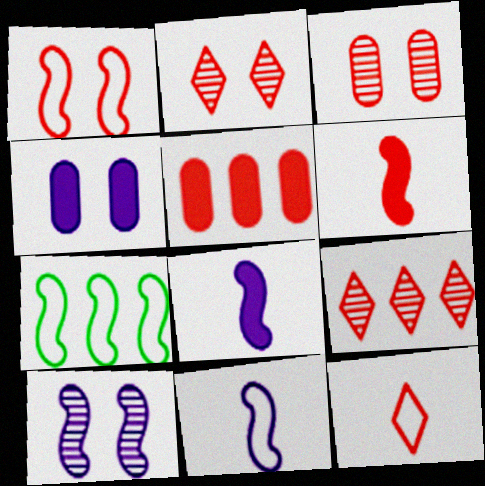[[1, 7, 11], 
[6, 7, 10]]